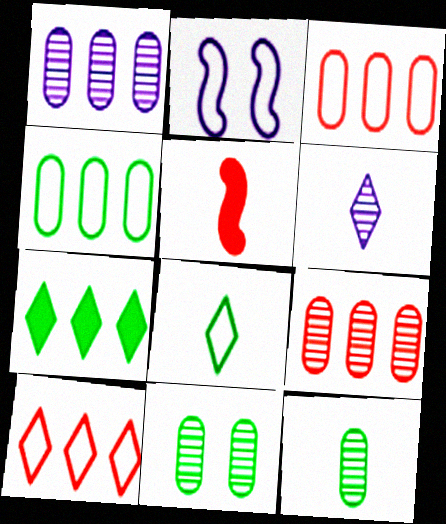[[2, 3, 8]]